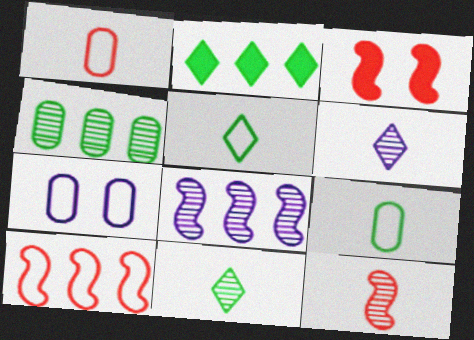[[2, 7, 12], 
[3, 10, 12], 
[5, 7, 10]]